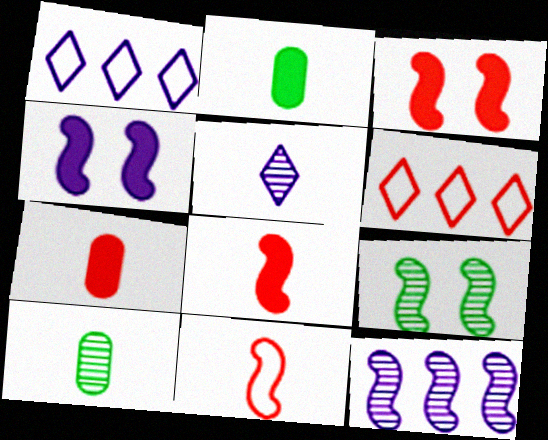[[1, 3, 10], 
[1, 7, 9], 
[2, 5, 11], 
[4, 6, 10]]